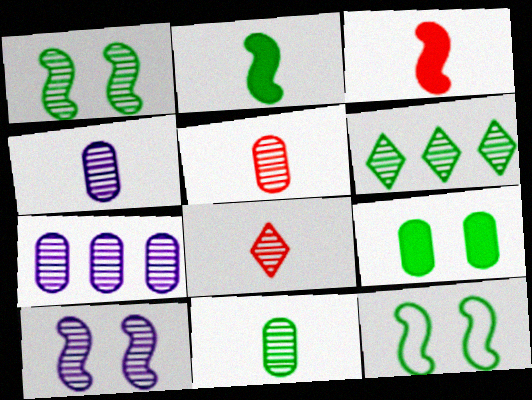[[1, 6, 11], 
[1, 7, 8], 
[4, 5, 11], 
[5, 6, 10]]